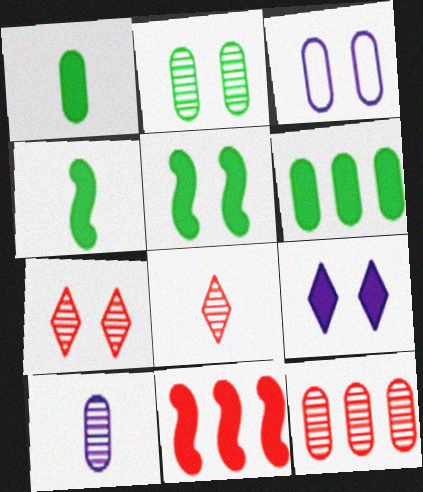[[1, 3, 12], 
[1, 9, 11], 
[2, 10, 12], 
[3, 5, 7]]